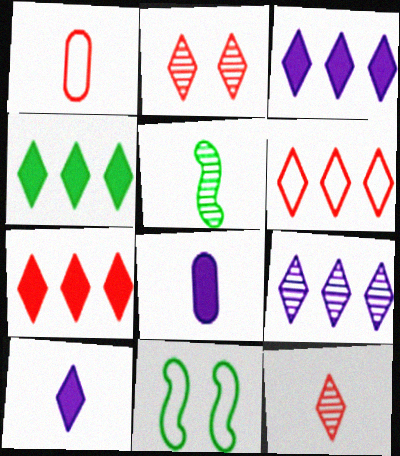[[1, 5, 10], 
[3, 4, 7], 
[4, 6, 9]]